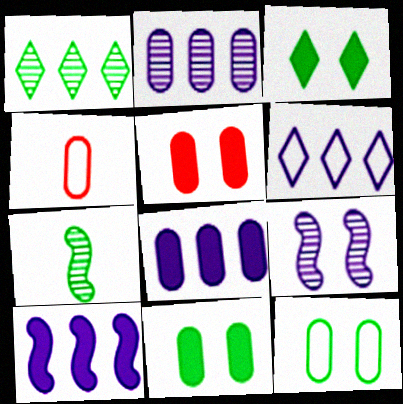[[2, 4, 11], 
[2, 6, 10], 
[5, 6, 7]]